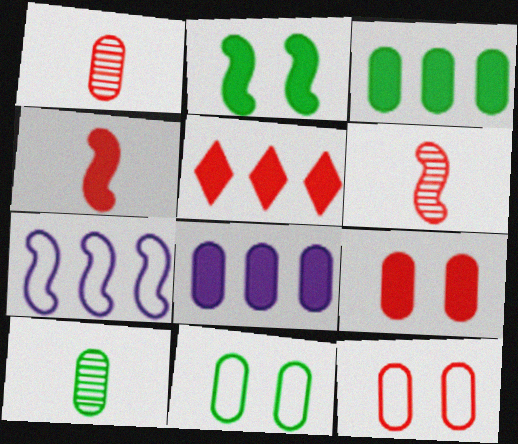[[1, 8, 11], 
[2, 6, 7], 
[3, 10, 11], 
[4, 5, 9], 
[5, 6, 12], 
[8, 10, 12]]